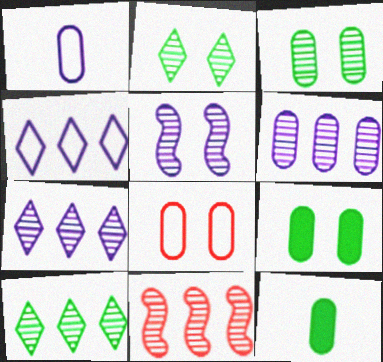[[6, 8, 12], 
[6, 10, 11]]